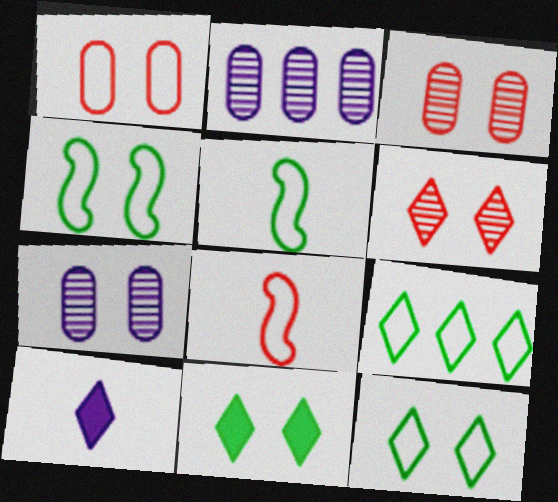[[2, 8, 11], 
[6, 9, 10]]